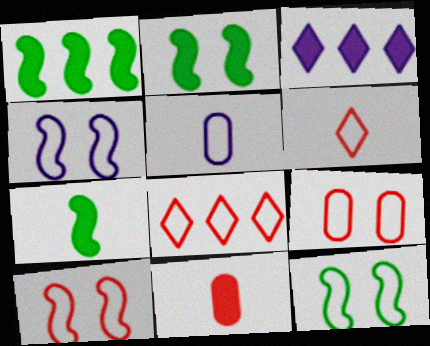[[1, 2, 7], 
[2, 3, 11], 
[4, 10, 12], 
[5, 8, 12]]